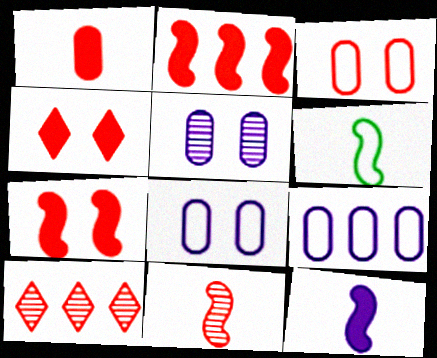[[1, 2, 4], 
[6, 11, 12]]